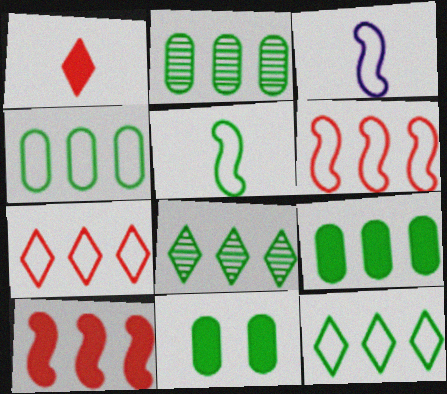[[2, 4, 9], 
[5, 8, 11]]